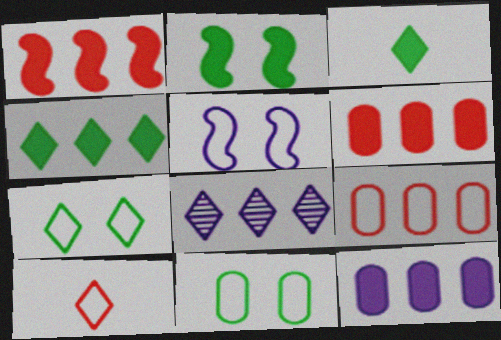[[1, 4, 12]]